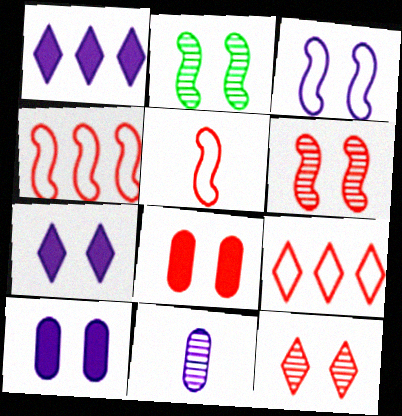[[1, 3, 11]]